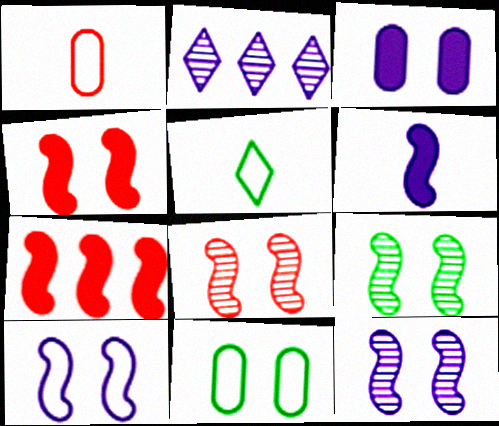[[4, 9, 10], 
[8, 9, 12]]